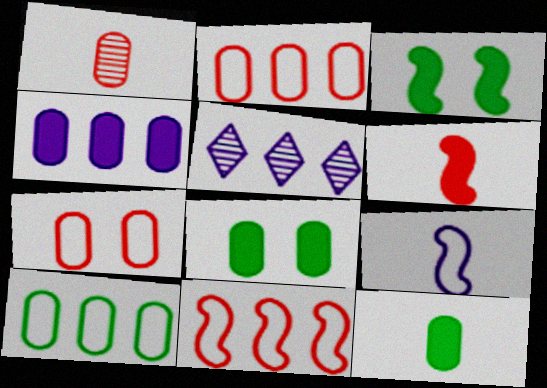[]